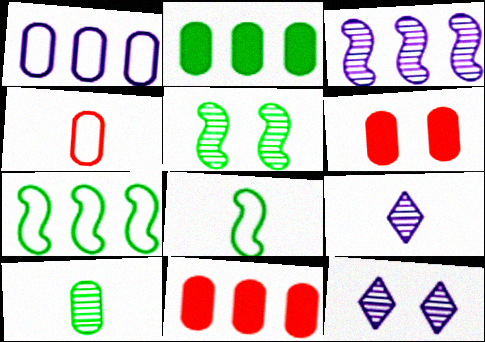[[1, 6, 10], 
[6, 7, 9], 
[8, 11, 12]]